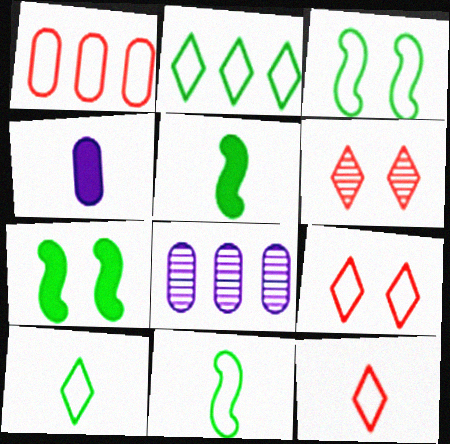[[5, 8, 9], 
[7, 8, 12]]